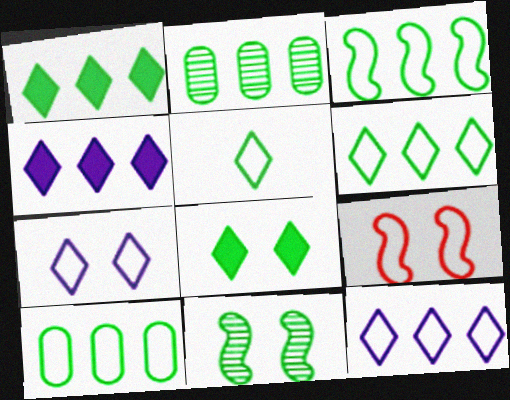[[1, 2, 3], 
[3, 6, 10]]